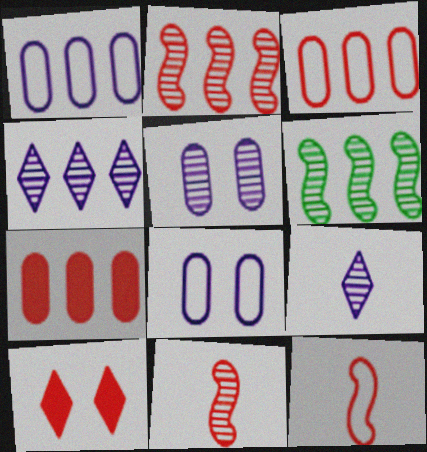[[3, 10, 11]]